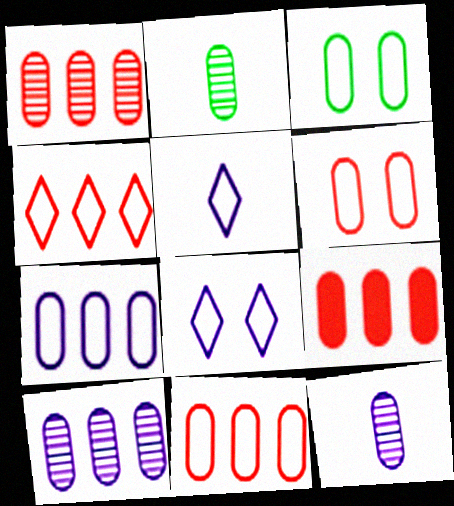[[1, 9, 11], 
[3, 9, 12]]